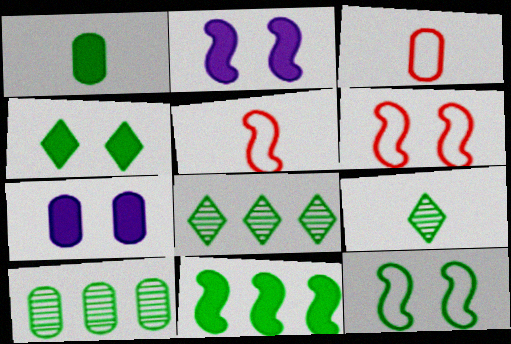[[1, 4, 11], 
[1, 8, 12], 
[2, 3, 8], 
[3, 7, 10], 
[5, 7, 8]]